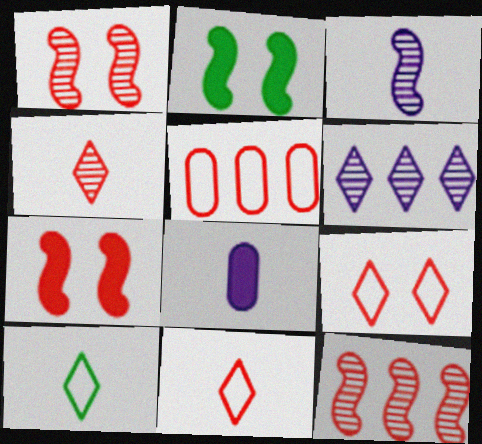[[4, 5, 7]]